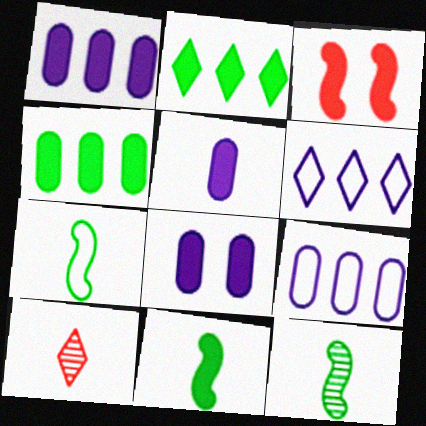[[1, 5, 8], 
[2, 3, 5], 
[5, 7, 10], 
[7, 11, 12]]